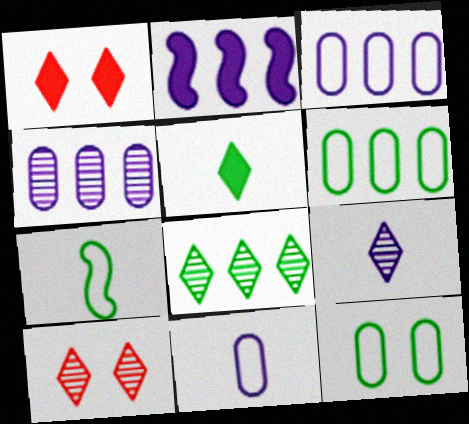[[1, 4, 7], 
[8, 9, 10]]